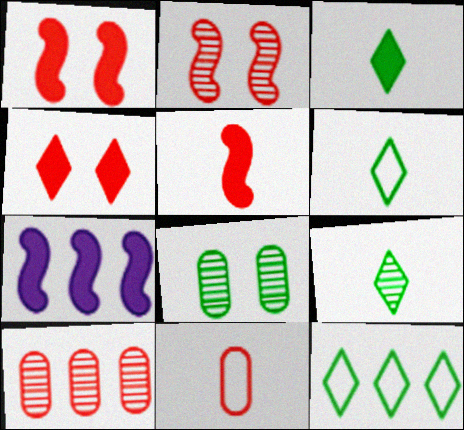[[3, 6, 9], 
[7, 10, 12]]